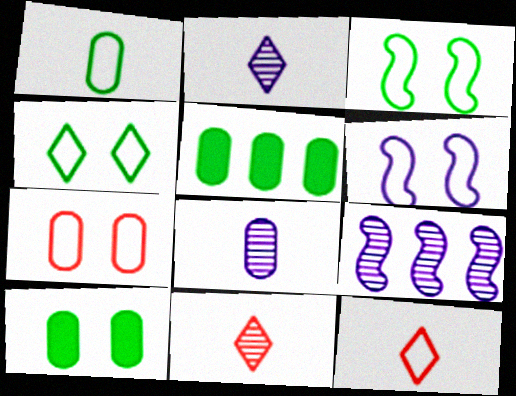[[4, 6, 7], 
[5, 6, 11], 
[5, 7, 8], 
[9, 10, 12]]